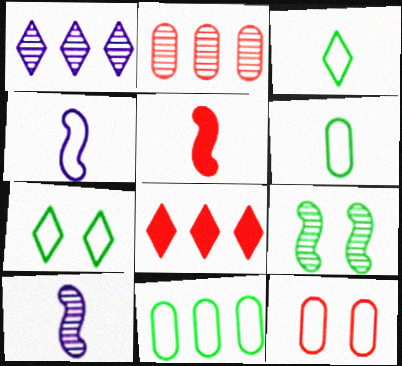[]